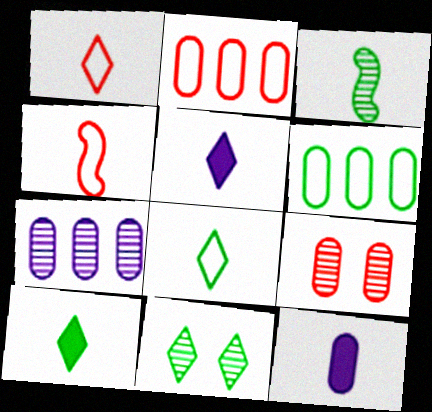[[1, 3, 12], 
[6, 9, 12]]